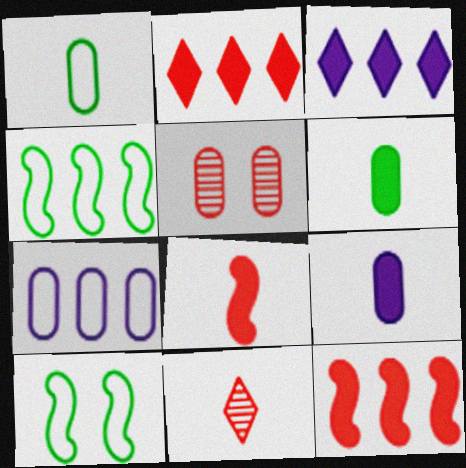[[5, 6, 7]]